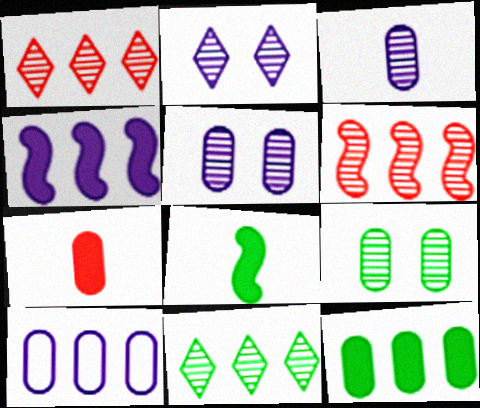[[7, 9, 10]]